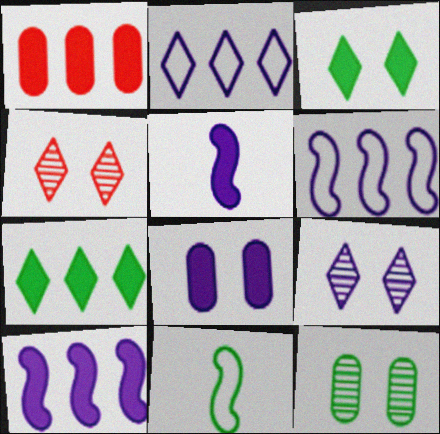[[1, 3, 5], 
[1, 7, 10], 
[1, 9, 11], 
[7, 11, 12]]